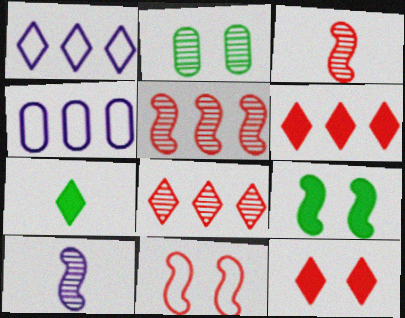[[2, 8, 10]]